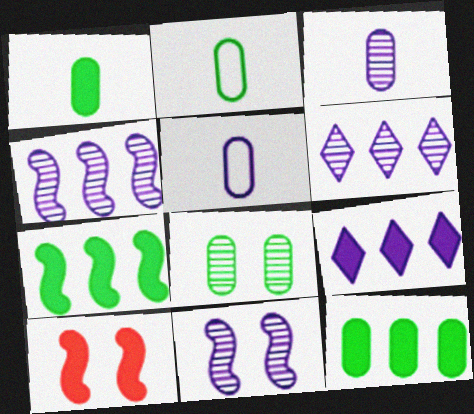[[1, 9, 10], 
[2, 6, 10], 
[2, 8, 12], 
[3, 6, 11], 
[5, 9, 11]]